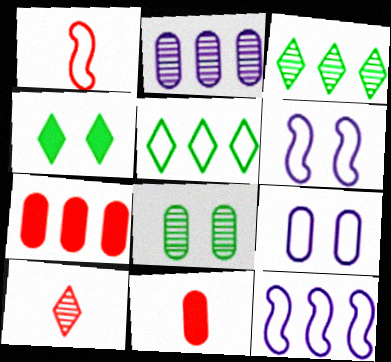[[1, 2, 4], 
[1, 5, 9], 
[1, 10, 11], 
[3, 6, 11], 
[3, 7, 12]]